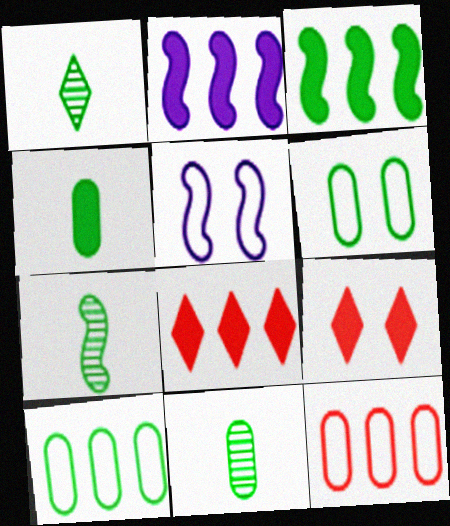[[1, 3, 6], 
[1, 7, 11], 
[2, 4, 9], 
[5, 8, 11]]